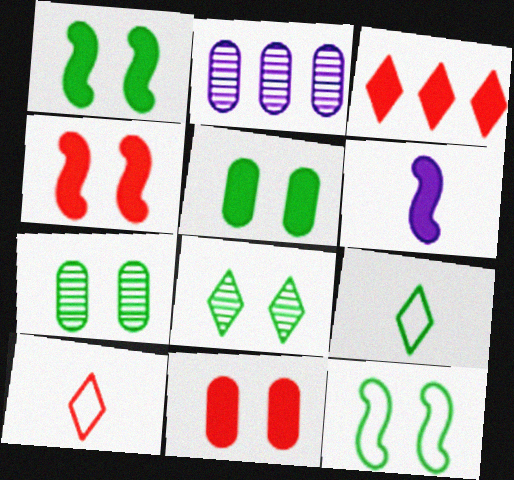[[1, 2, 10], 
[2, 4, 9], 
[3, 5, 6], 
[5, 8, 12]]